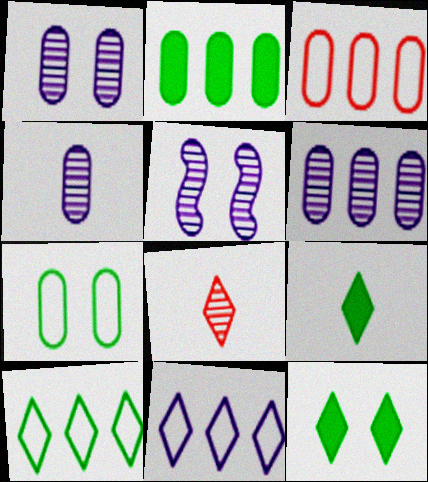[[1, 4, 6], 
[2, 3, 6], 
[3, 5, 9], 
[8, 11, 12]]